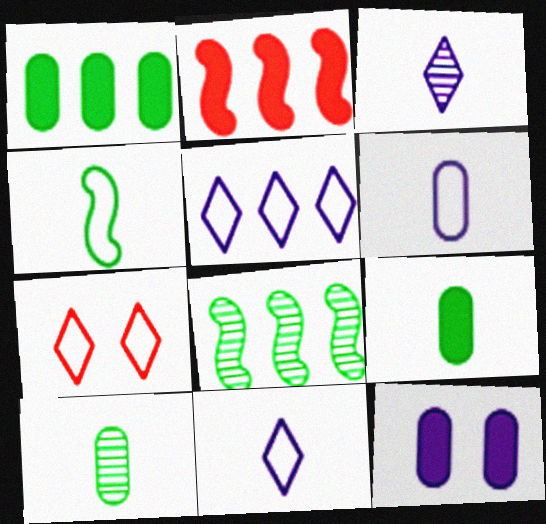[]